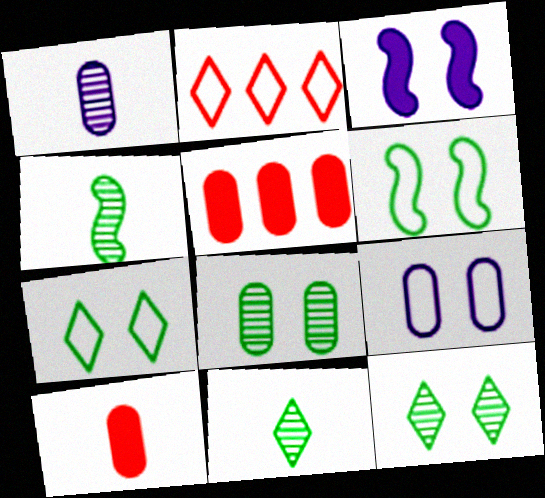[]